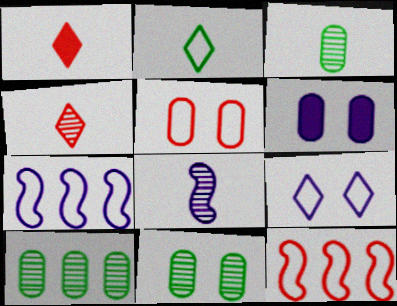[[1, 7, 11], 
[2, 5, 7], 
[3, 4, 8], 
[3, 10, 11], 
[5, 6, 11]]